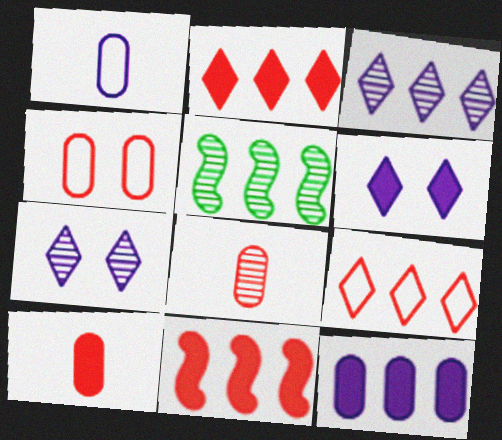[[5, 7, 8], 
[5, 9, 12]]